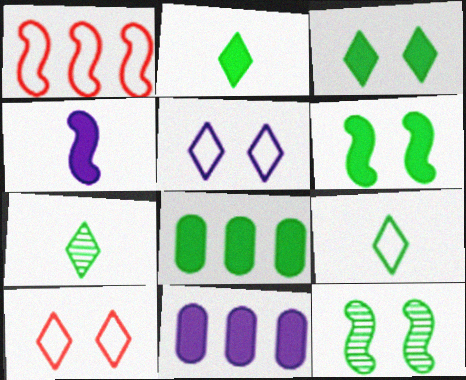[[1, 4, 12], 
[2, 6, 8], 
[2, 7, 9], 
[8, 9, 12]]